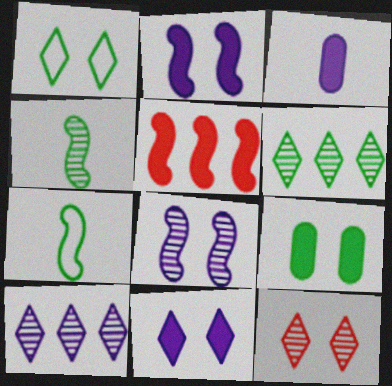[[1, 11, 12], 
[5, 7, 8], 
[6, 7, 9]]